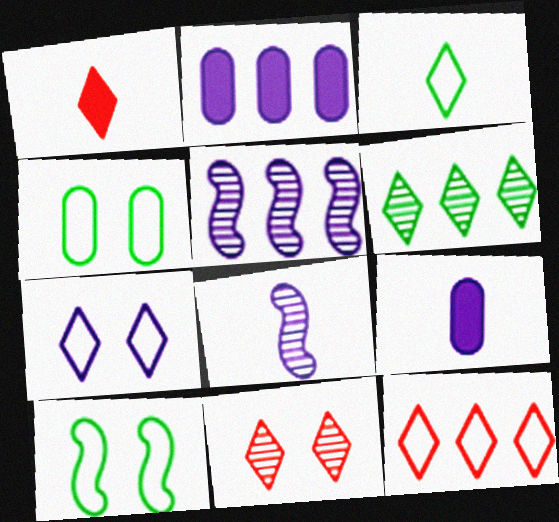[[1, 4, 5], 
[1, 6, 7], 
[1, 11, 12], 
[2, 7, 8], 
[3, 7, 12], 
[5, 7, 9]]